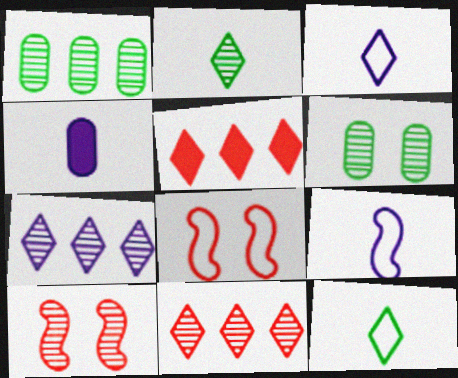[[5, 6, 9]]